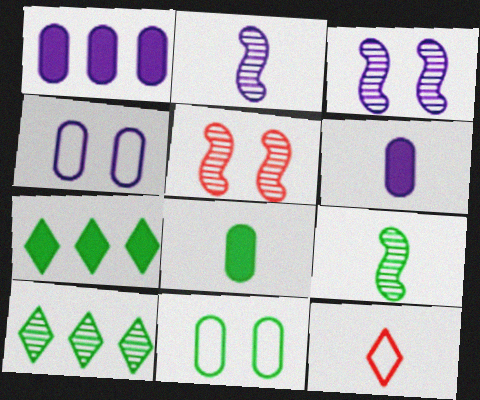[[2, 8, 12], 
[6, 9, 12], 
[7, 9, 11]]